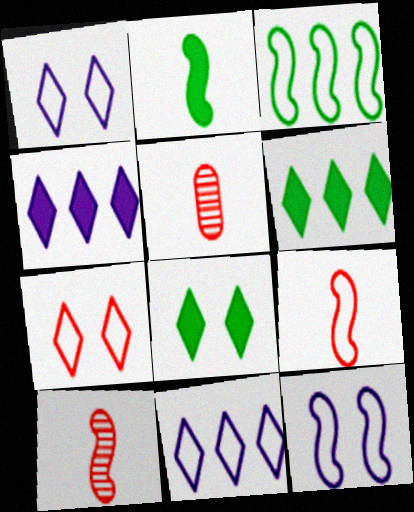[[3, 9, 12], 
[5, 6, 12]]